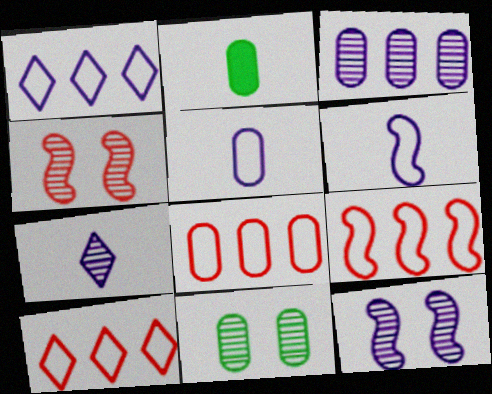[[1, 2, 4], 
[2, 10, 12], 
[3, 7, 12], 
[8, 9, 10]]